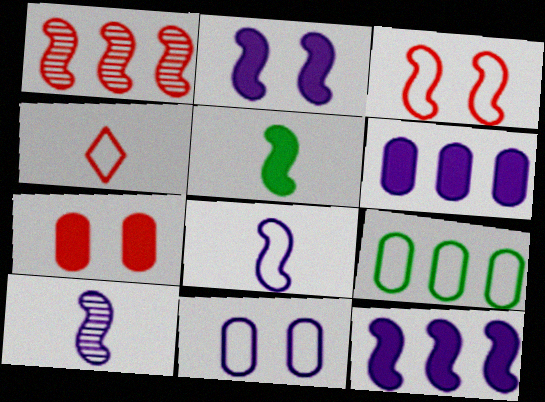[[1, 4, 7]]